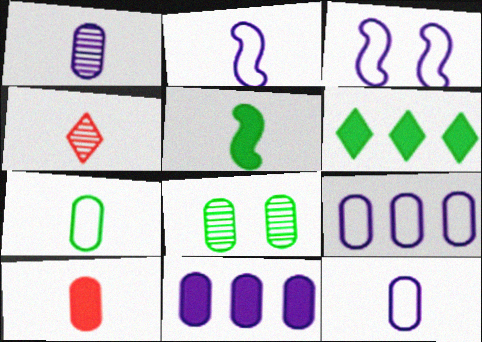[[1, 7, 10], 
[4, 5, 12], 
[8, 9, 10]]